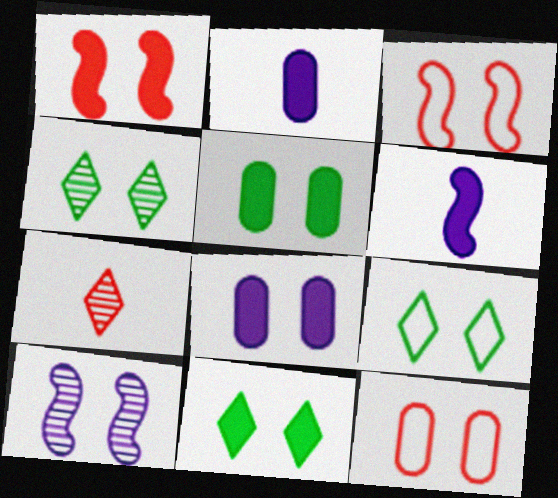[[1, 8, 11], 
[3, 4, 8], 
[4, 9, 11], 
[10, 11, 12]]